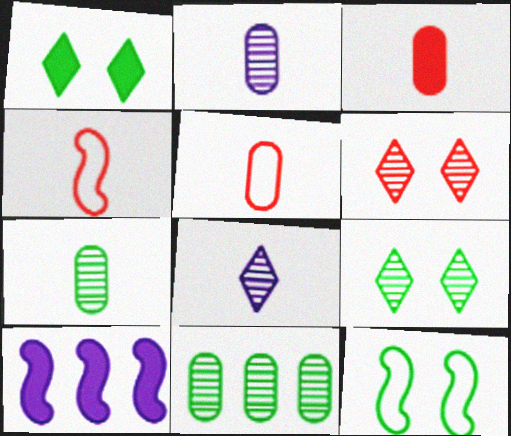[[1, 3, 10], 
[5, 9, 10]]